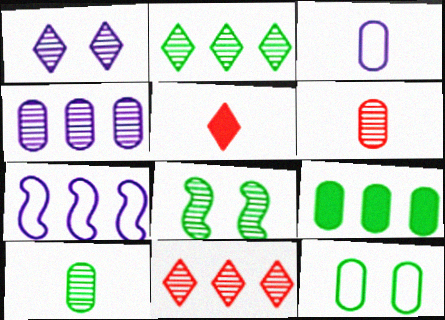[[2, 8, 10], 
[7, 9, 11], 
[9, 10, 12]]